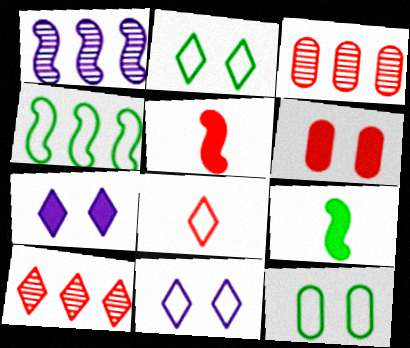[[3, 9, 11]]